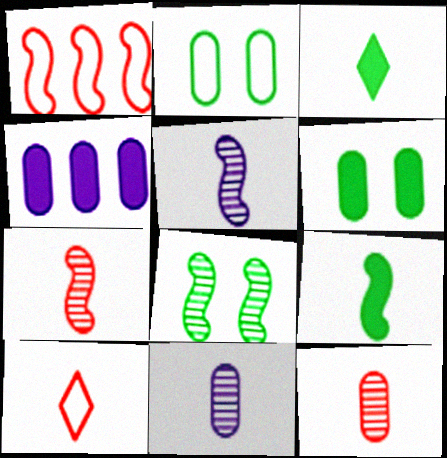[[2, 4, 12], 
[4, 8, 10], 
[9, 10, 11]]